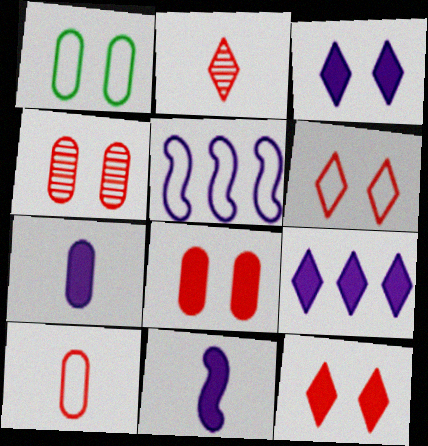[]